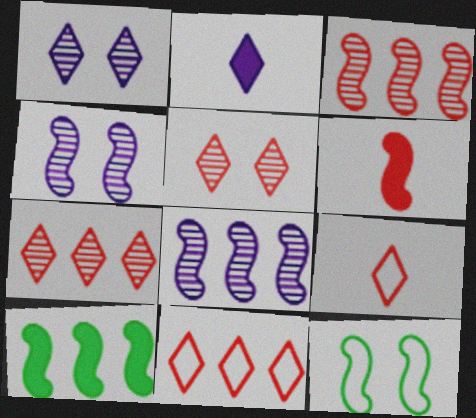[[6, 8, 12]]